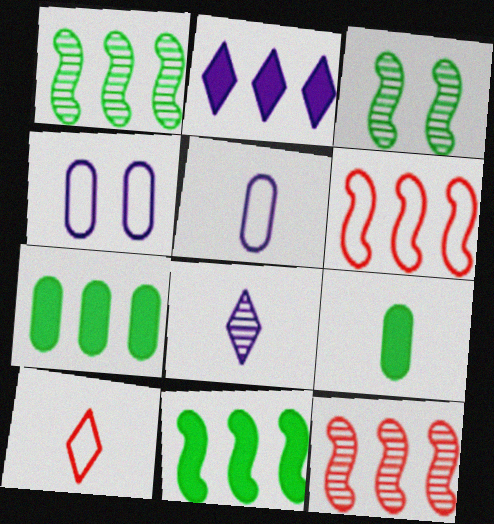[]